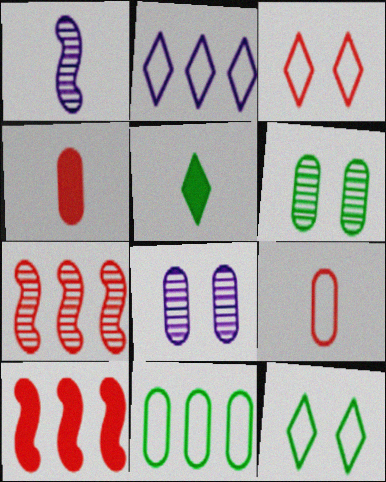[[1, 5, 9], 
[3, 4, 7], 
[4, 8, 11]]